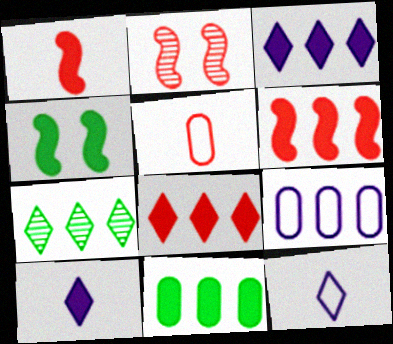[[2, 5, 8], 
[2, 11, 12], 
[3, 6, 11], 
[6, 7, 9]]